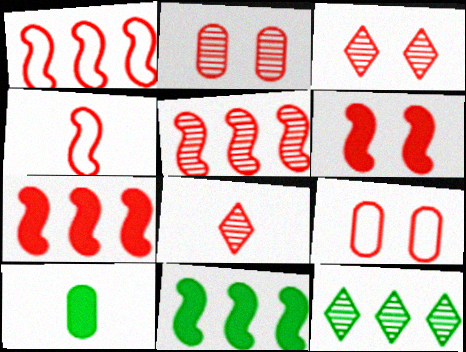[[1, 5, 7], 
[2, 5, 8], 
[3, 6, 9], 
[4, 5, 6], 
[7, 8, 9]]